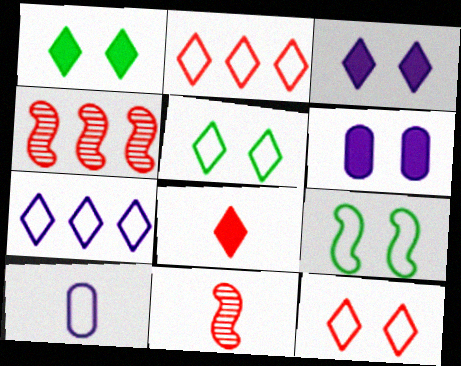[[1, 4, 10], 
[2, 9, 10]]